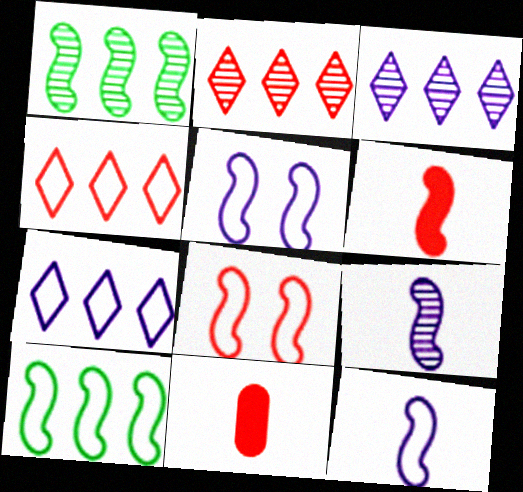[[1, 5, 6], 
[2, 8, 11], 
[8, 10, 12]]